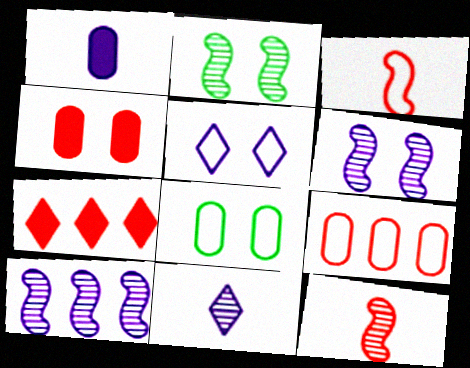[[1, 5, 10], 
[2, 4, 5], 
[2, 10, 12]]